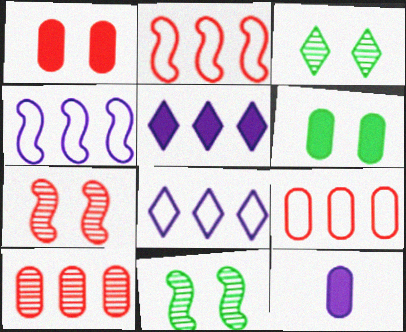[[2, 3, 12]]